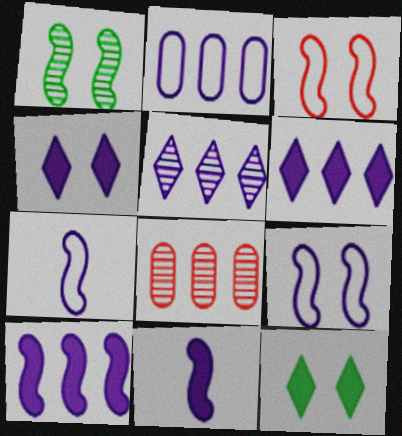[[2, 5, 10], 
[7, 8, 12]]